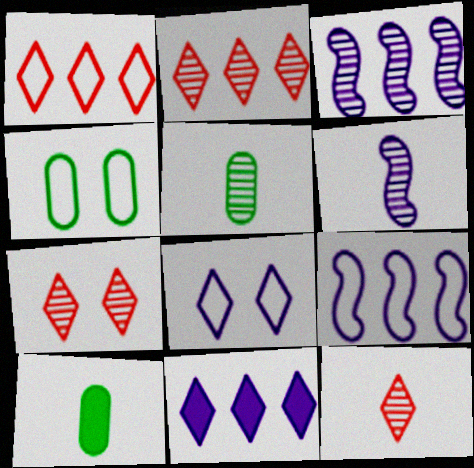[[2, 7, 12], 
[3, 5, 7], 
[5, 6, 12], 
[7, 9, 10]]